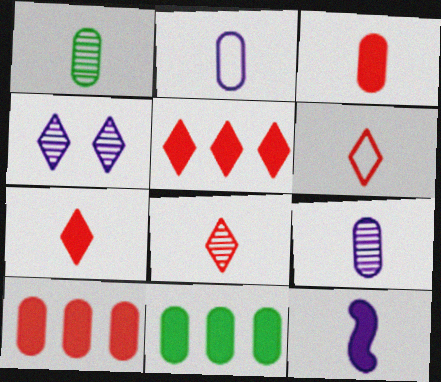[[1, 2, 3], 
[1, 6, 12], 
[6, 7, 8]]